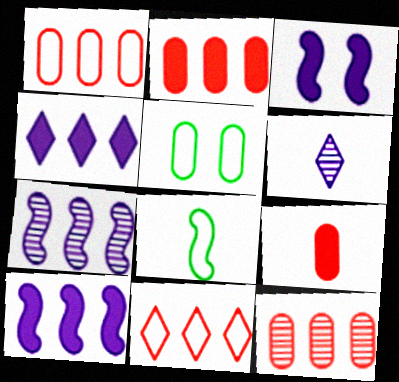[[1, 2, 12], 
[6, 8, 9]]